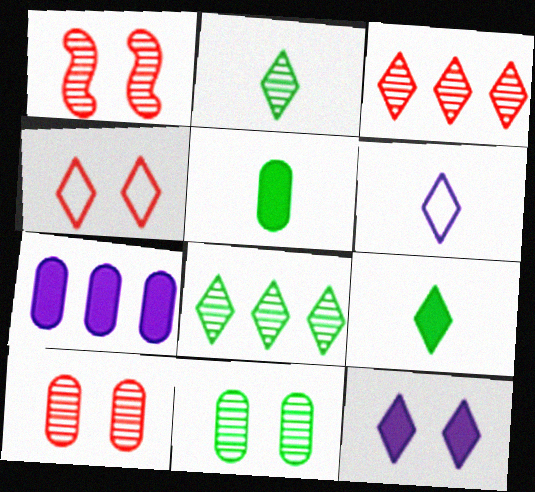[]